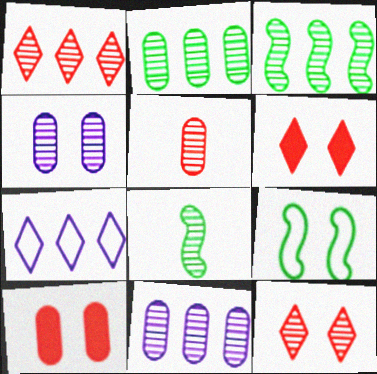[[1, 3, 11], 
[1, 4, 8], 
[2, 4, 5], 
[4, 6, 9], 
[7, 8, 10], 
[8, 11, 12]]